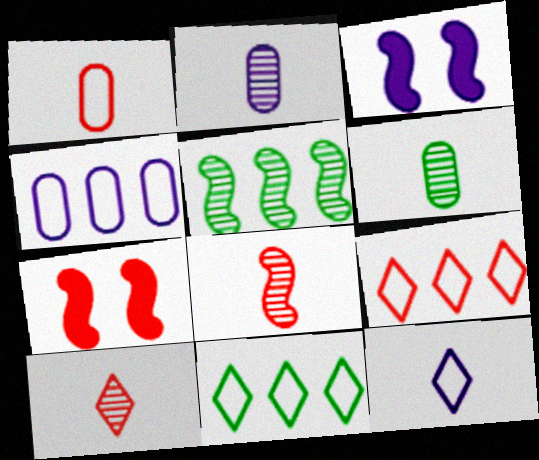[[2, 7, 11], 
[3, 6, 9]]